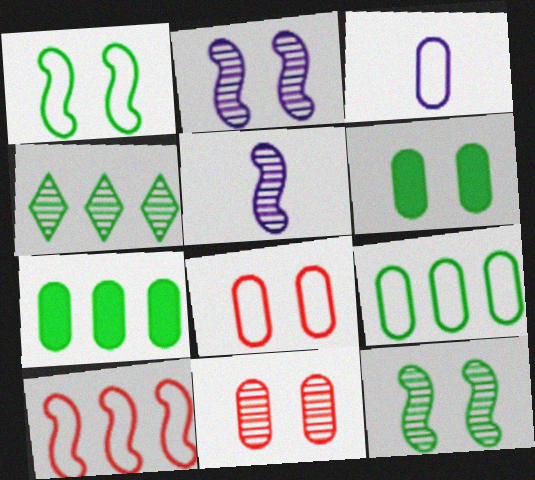[[3, 7, 11], 
[3, 8, 9], 
[4, 5, 11]]